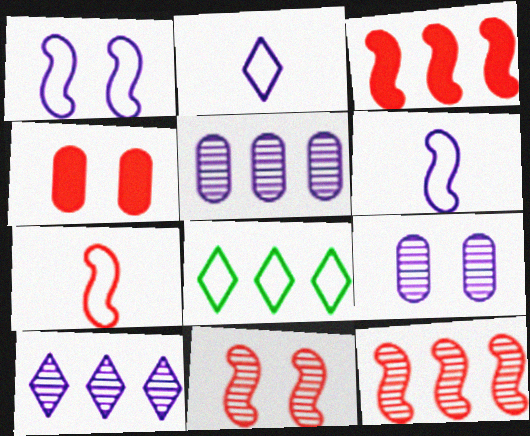[[3, 5, 8], 
[3, 7, 11]]